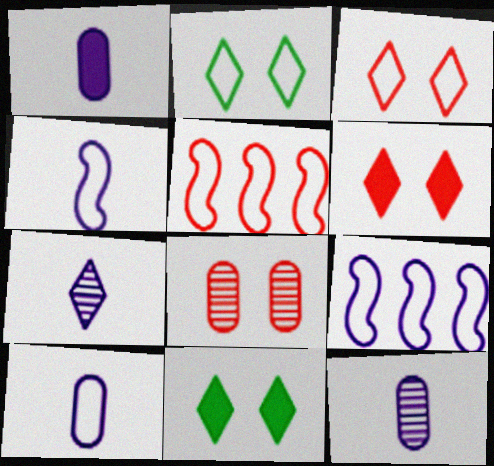[[1, 4, 7], 
[1, 10, 12], 
[2, 5, 10], 
[5, 11, 12]]